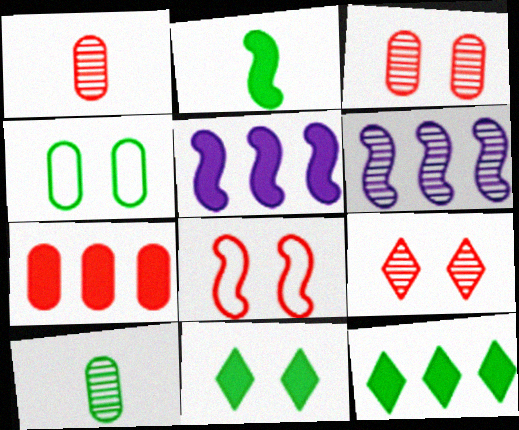[[2, 6, 8], 
[5, 7, 12], 
[6, 9, 10]]